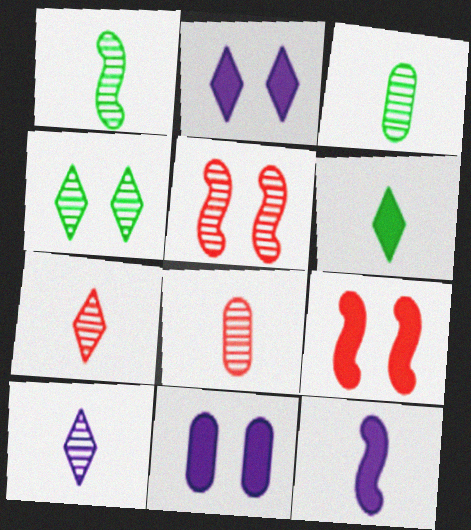[[1, 8, 10]]